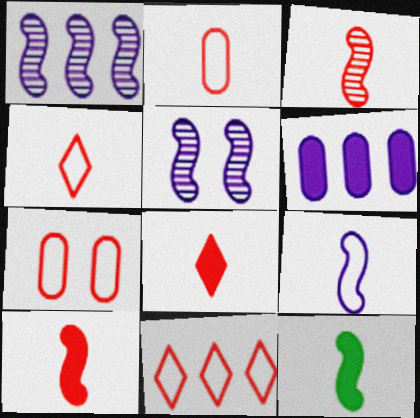[[2, 3, 8], 
[3, 9, 12]]